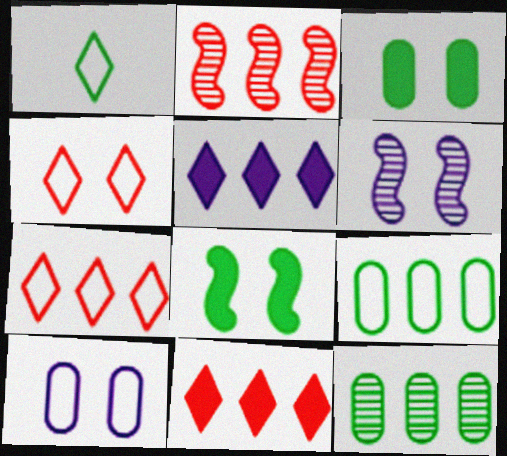[[1, 8, 12], 
[2, 5, 9], 
[3, 4, 6]]